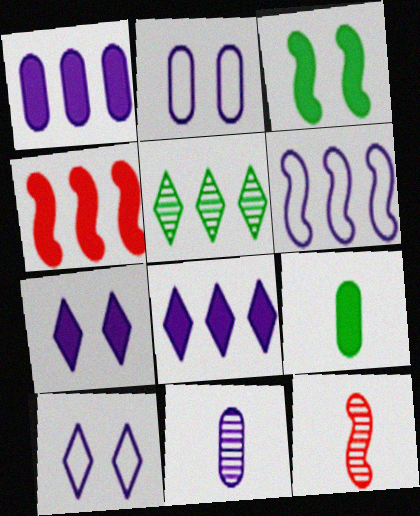[[1, 2, 11], 
[3, 6, 12], 
[4, 7, 9], 
[6, 7, 11]]